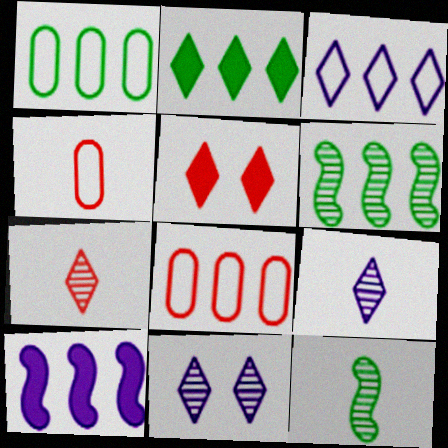[[1, 2, 6]]